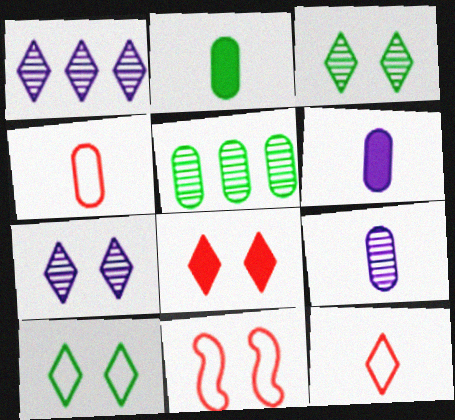[[1, 2, 11], 
[2, 4, 9], 
[7, 8, 10]]